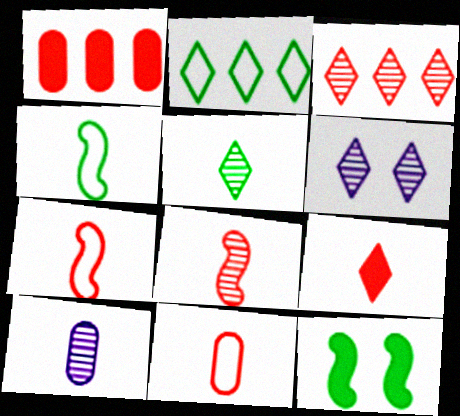[[1, 4, 6], 
[2, 6, 9], 
[3, 5, 6], 
[4, 9, 10], 
[5, 8, 10], 
[8, 9, 11]]